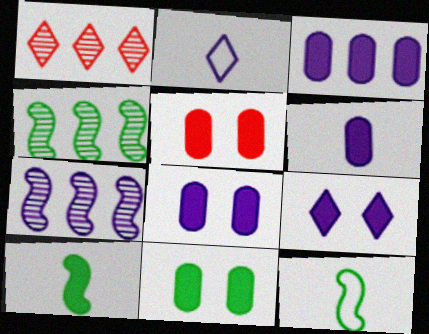[[1, 8, 12], 
[2, 4, 5], 
[2, 7, 8], 
[3, 6, 8], 
[5, 8, 11]]